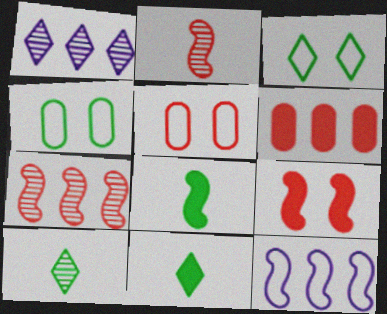[[1, 5, 8]]